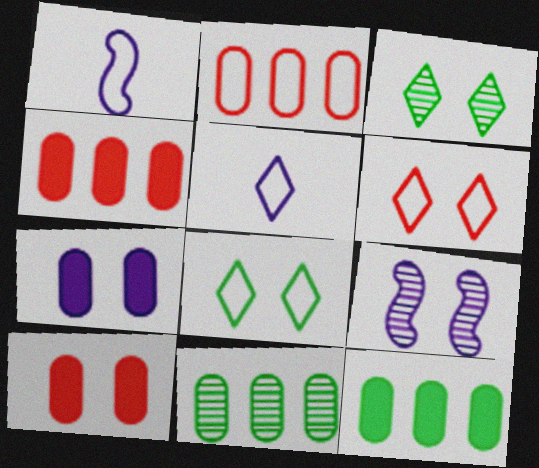[[1, 2, 8], 
[1, 3, 4], 
[8, 9, 10]]